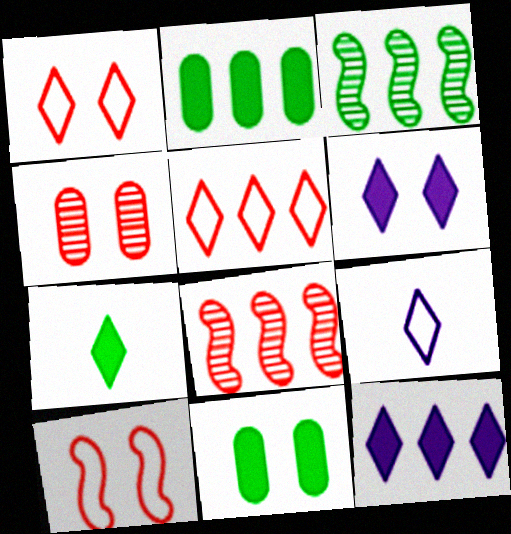[[8, 9, 11]]